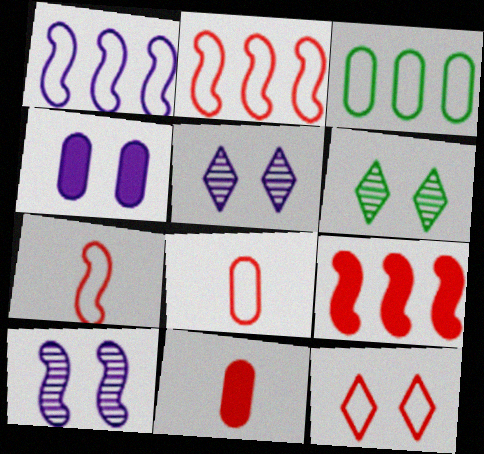[[1, 6, 11], 
[2, 8, 12]]